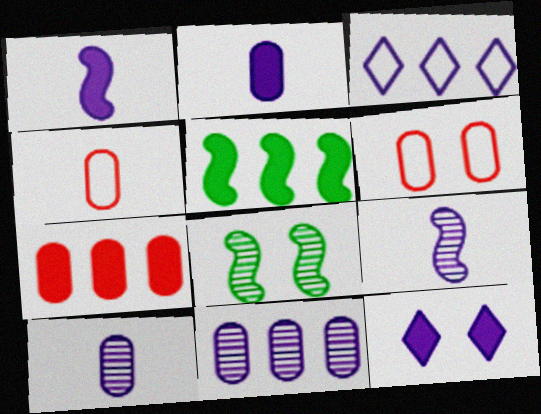[[6, 8, 12]]